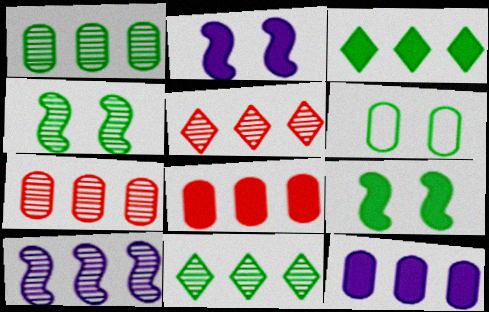[[1, 5, 10], 
[7, 10, 11]]